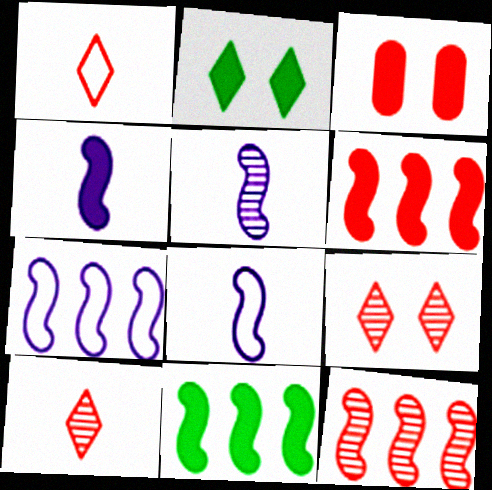[[1, 3, 12], 
[4, 5, 8], 
[7, 11, 12]]